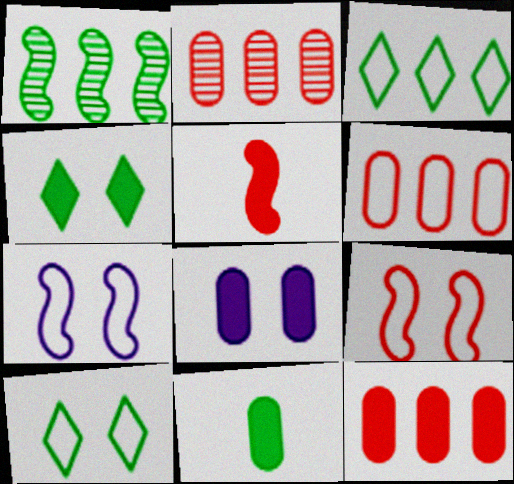[[1, 5, 7], 
[1, 10, 11], 
[2, 6, 12], 
[8, 11, 12]]